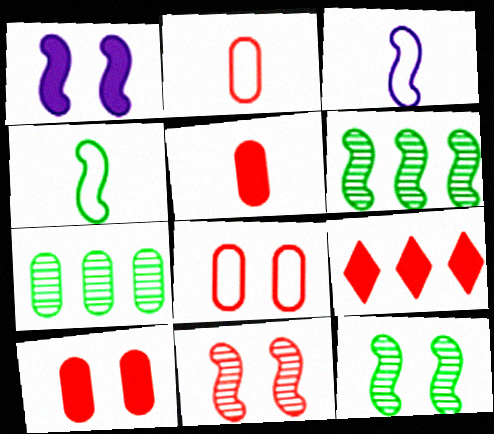[[2, 9, 11]]